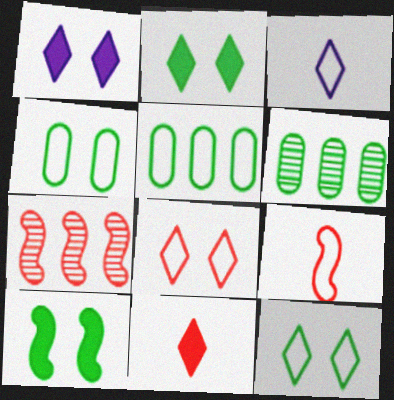[[1, 6, 9]]